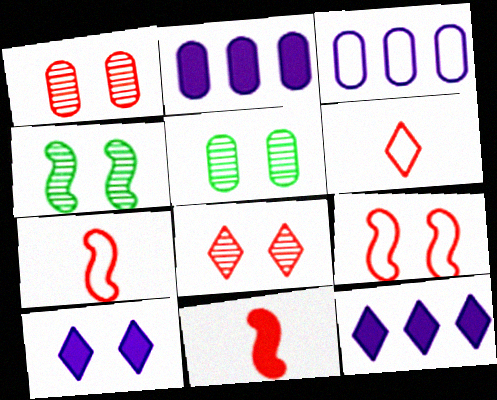[[2, 4, 6], 
[5, 7, 12], 
[5, 9, 10]]